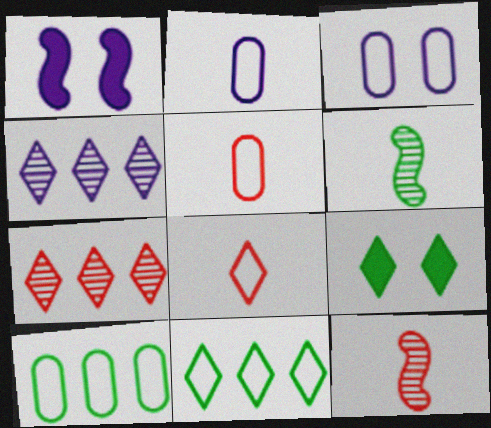[[1, 2, 4], 
[3, 5, 10], 
[4, 8, 9], 
[6, 9, 10]]